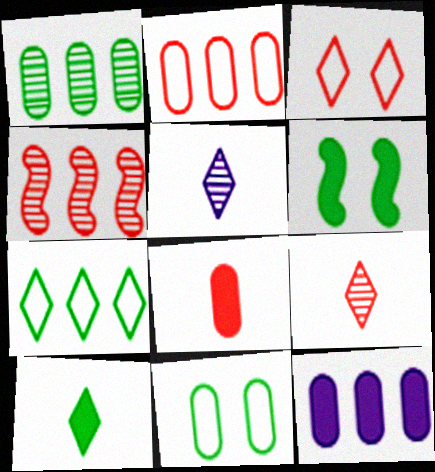[[1, 2, 12], 
[2, 5, 6], 
[3, 4, 8], 
[4, 7, 12]]